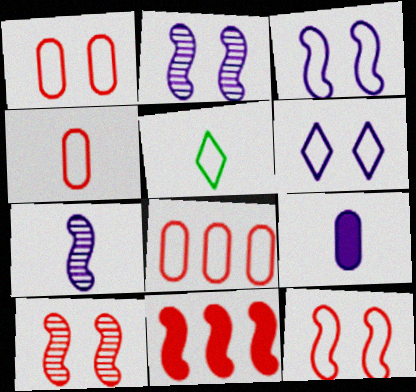[[1, 4, 8], 
[3, 5, 8]]